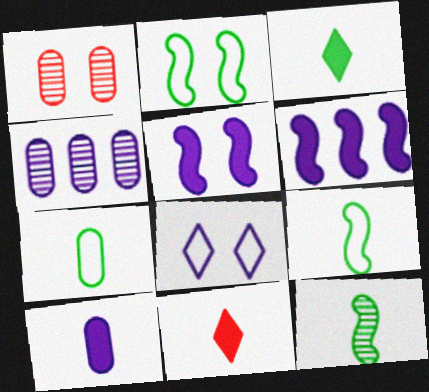[[2, 4, 11], 
[3, 7, 12]]